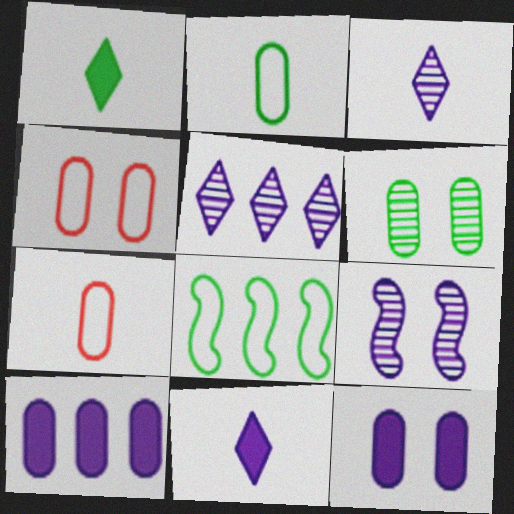[[1, 6, 8], 
[4, 6, 12], 
[6, 7, 10]]